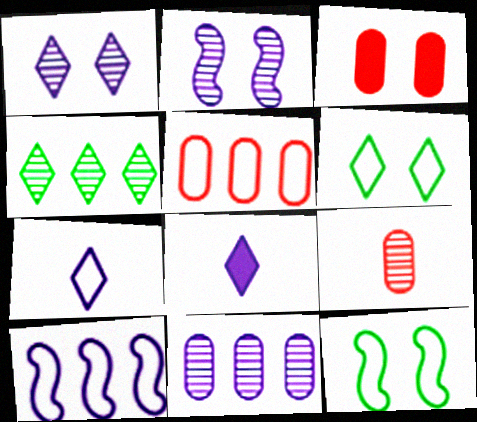[[1, 3, 12], 
[2, 3, 6], 
[2, 4, 9], 
[3, 5, 9], 
[5, 7, 12]]